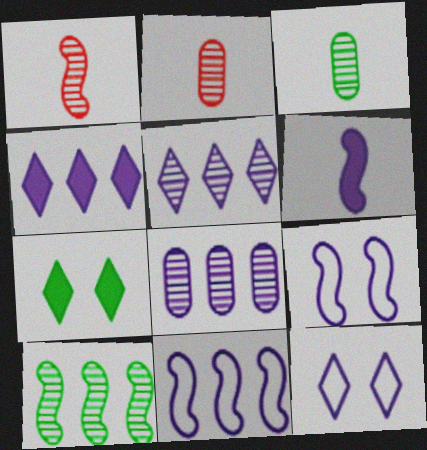[[2, 7, 11], 
[4, 8, 11], 
[6, 8, 12]]